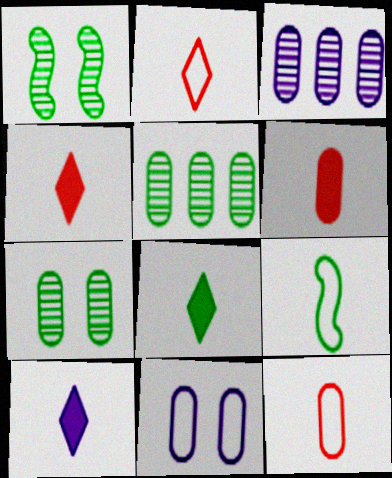[[4, 8, 10], 
[5, 6, 11]]